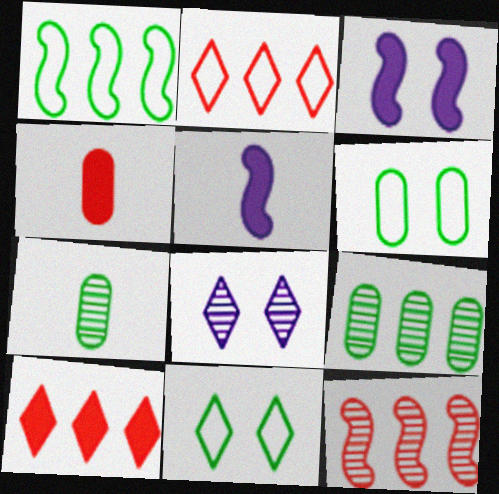[[1, 4, 8], 
[2, 3, 7], 
[7, 8, 12]]